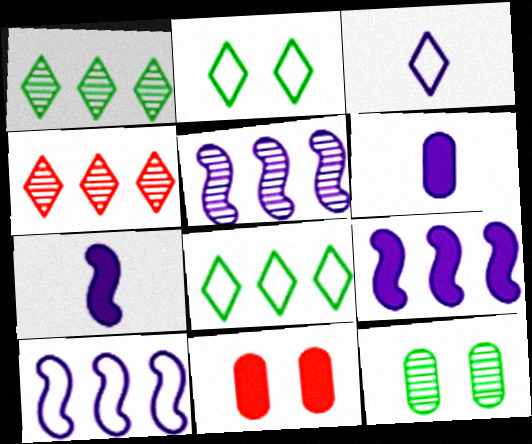[[5, 9, 10]]